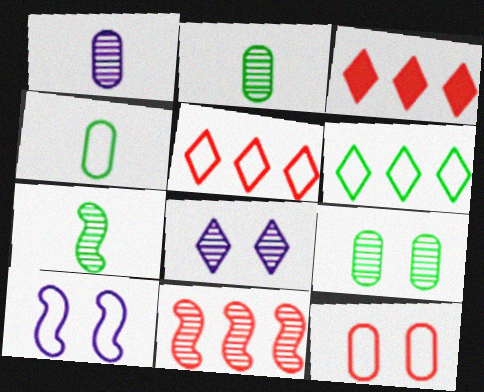[[2, 3, 10], 
[2, 8, 11], 
[4, 5, 10]]